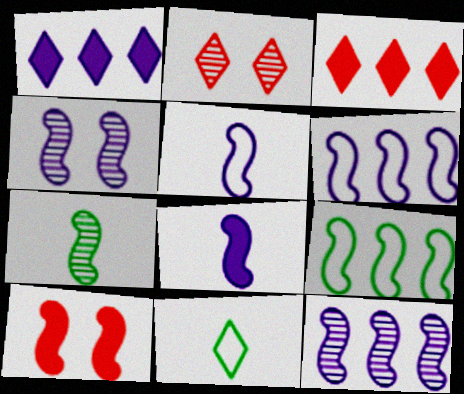[[1, 2, 11], 
[4, 6, 8], 
[6, 7, 10]]